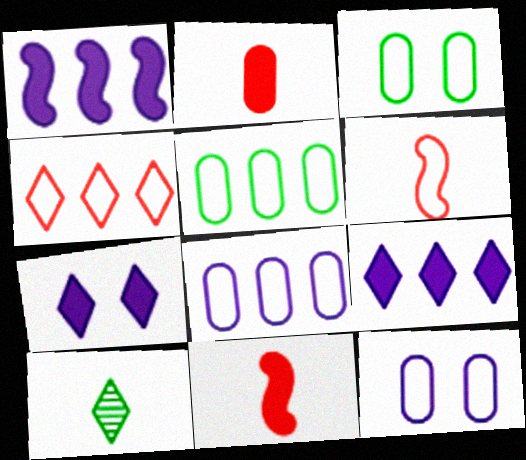[[4, 7, 10]]